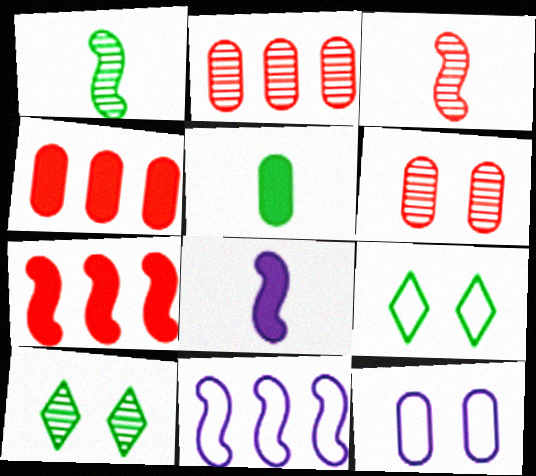[[2, 5, 12], 
[2, 8, 9]]